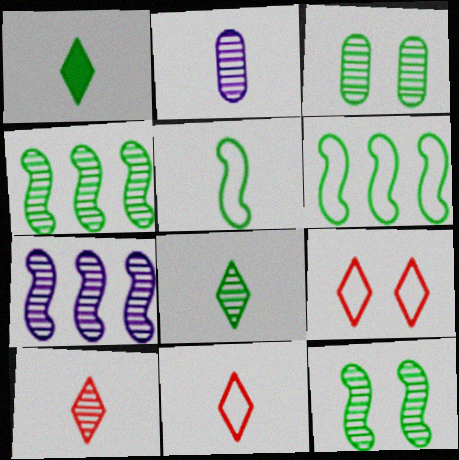[[1, 3, 6], 
[3, 4, 8], 
[3, 7, 10]]